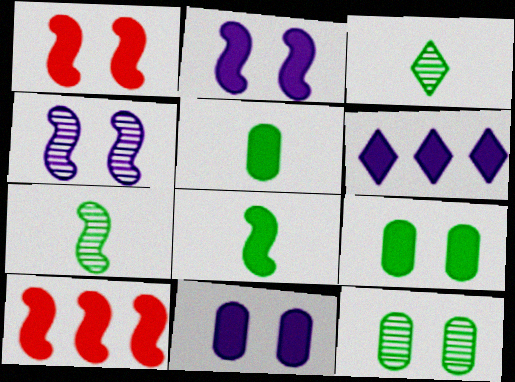[[1, 5, 6], 
[2, 8, 10]]